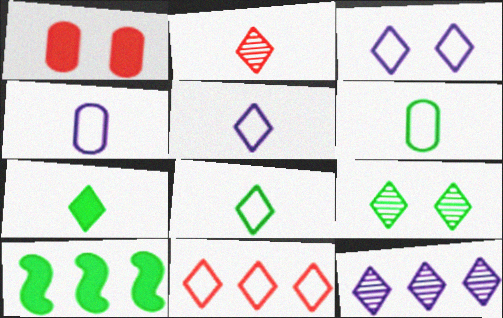[[2, 5, 7], 
[2, 9, 12], 
[3, 8, 11], 
[6, 9, 10]]